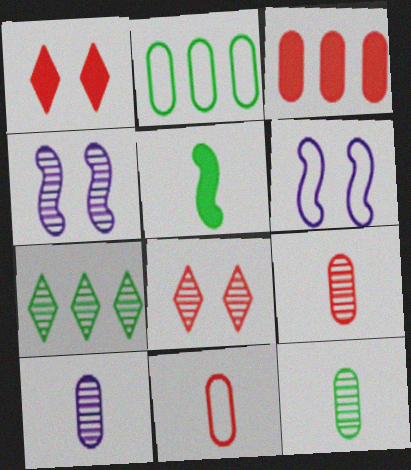[[4, 7, 9], 
[9, 10, 12]]